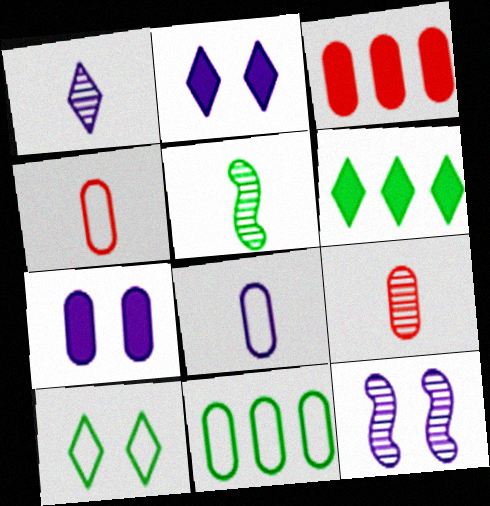[[1, 5, 9], 
[4, 6, 12], 
[7, 9, 11]]